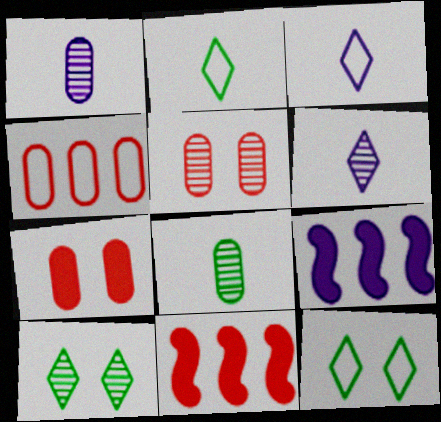[[1, 11, 12], 
[2, 5, 9]]